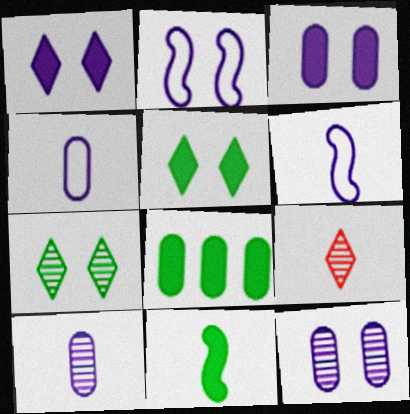[[1, 2, 12], 
[2, 8, 9], 
[4, 9, 11], 
[5, 8, 11]]